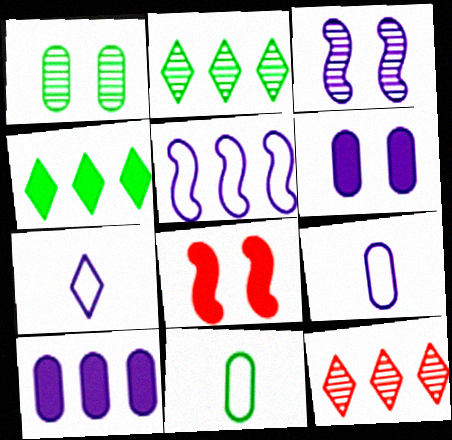[[2, 8, 9], 
[3, 7, 10]]